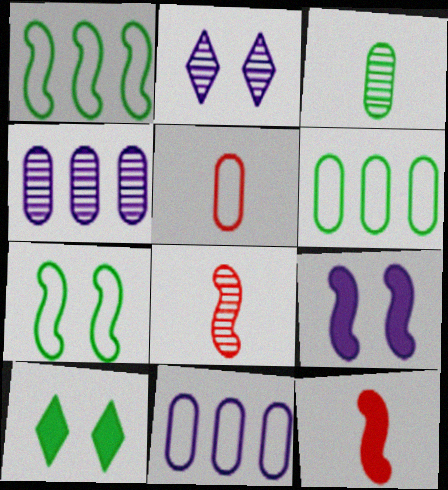[[1, 3, 10], 
[1, 8, 9], 
[2, 6, 12], 
[8, 10, 11]]